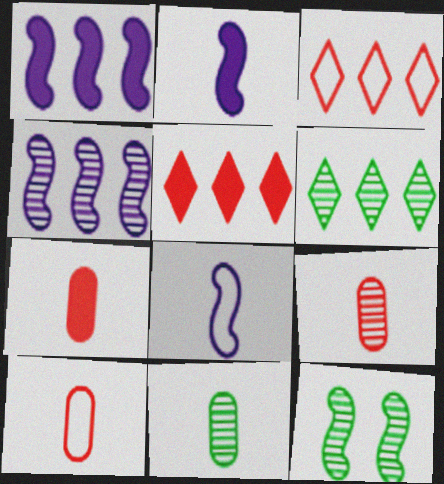[[6, 11, 12], 
[7, 9, 10]]